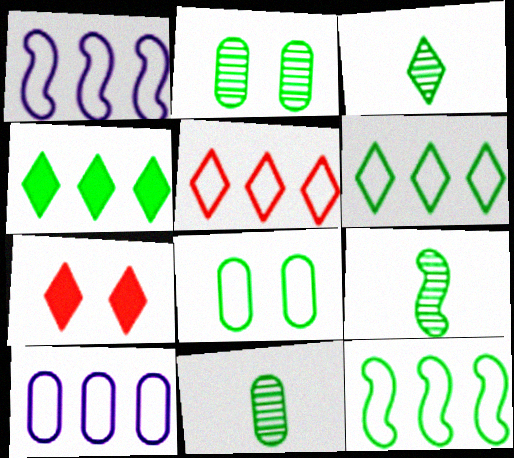[[1, 7, 11], 
[3, 9, 11], 
[4, 8, 9], 
[5, 10, 12], 
[7, 9, 10]]